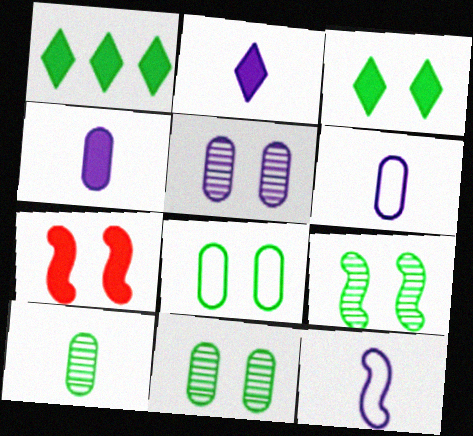[[1, 4, 7], 
[3, 8, 9]]